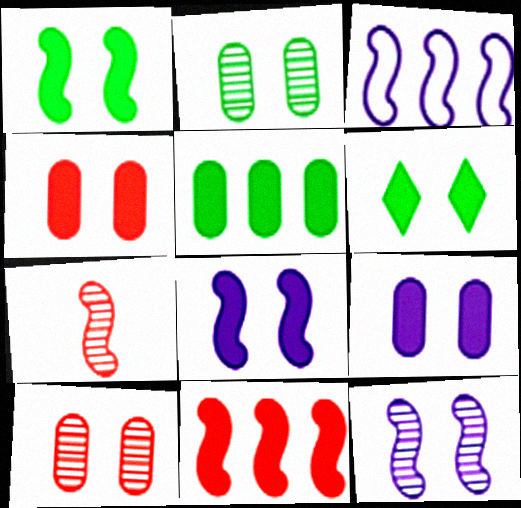[[1, 3, 7], 
[4, 6, 8]]